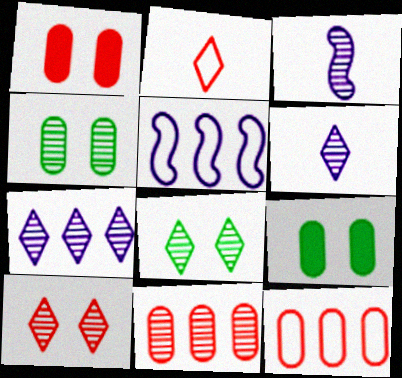[[3, 8, 11]]